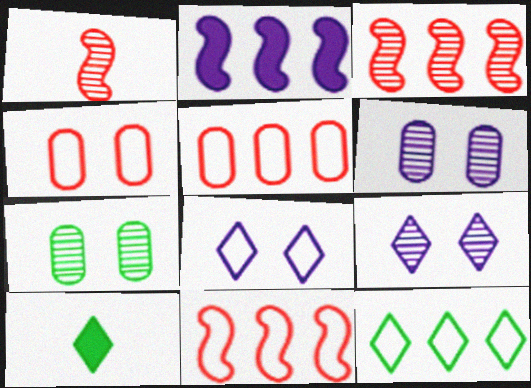[[6, 10, 11]]